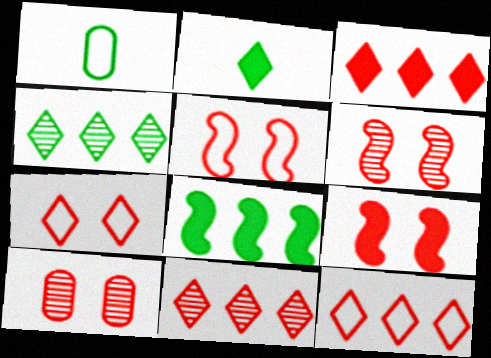[[3, 11, 12], 
[5, 6, 9], 
[7, 9, 10]]